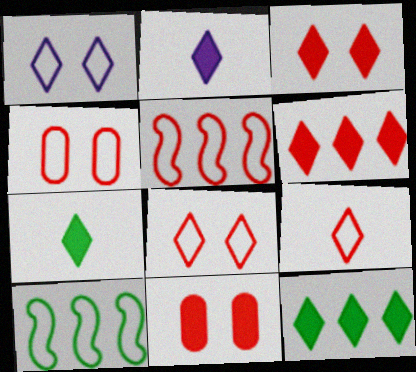[[2, 3, 12], 
[4, 5, 9]]